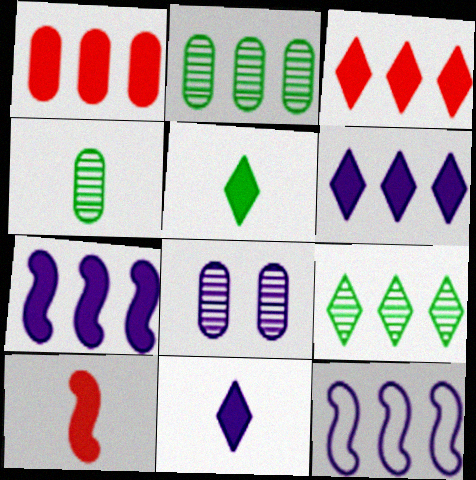[[1, 9, 12], 
[2, 3, 12], 
[8, 11, 12]]